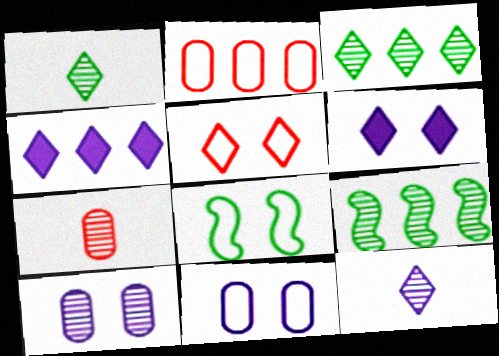[[1, 4, 5], 
[2, 4, 9], 
[4, 7, 8], 
[5, 8, 11]]